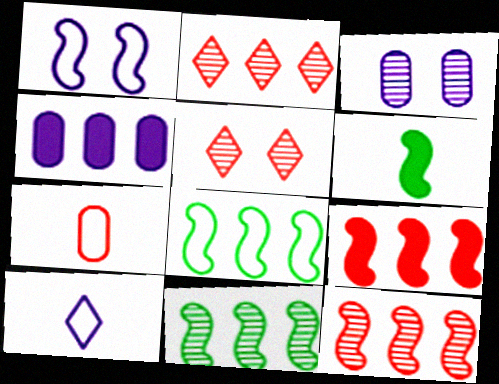[[1, 6, 12], 
[2, 4, 8], 
[5, 7, 9]]